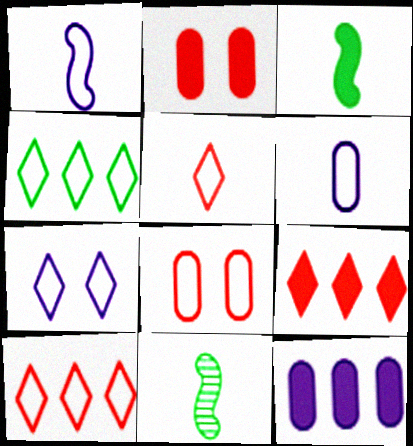[[1, 4, 8], 
[4, 5, 7]]